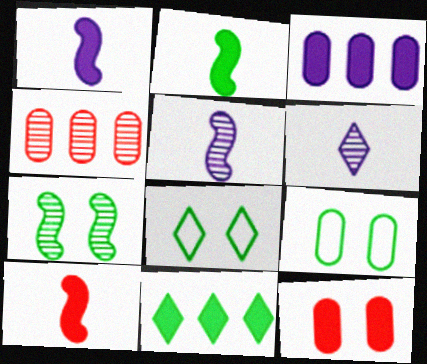[[1, 2, 10], 
[1, 4, 8], 
[1, 11, 12], 
[4, 6, 7]]